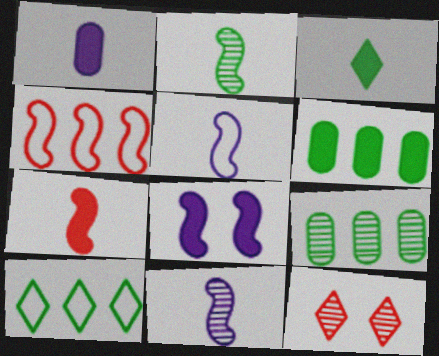[[1, 3, 7], 
[2, 4, 8], 
[2, 5, 7], 
[5, 6, 12], 
[9, 11, 12]]